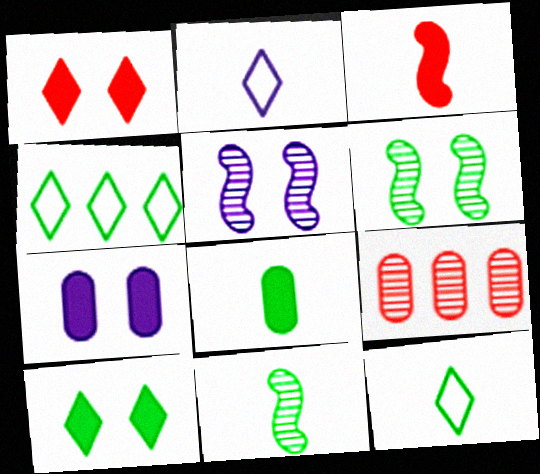[[4, 6, 8], 
[8, 11, 12]]